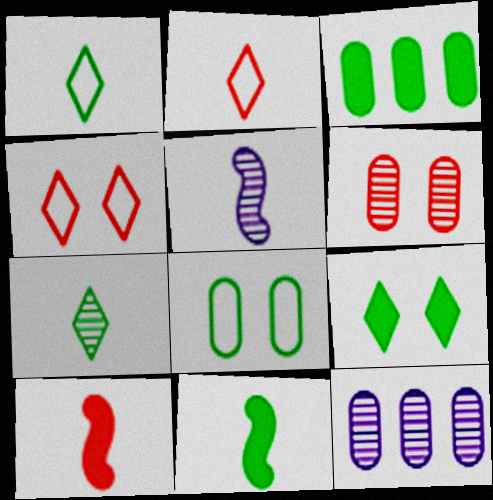[[3, 4, 5], 
[3, 9, 11], 
[4, 11, 12]]